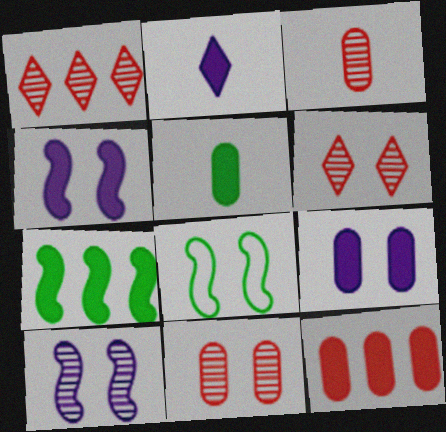[[5, 9, 12], 
[6, 8, 9]]